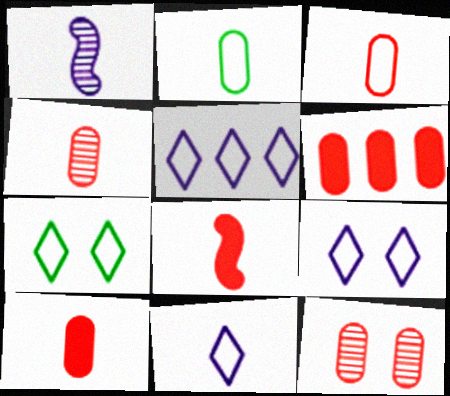[[1, 6, 7], 
[3, 4, 10], 
[3, 6, 12], 
[5, 9, 11]]